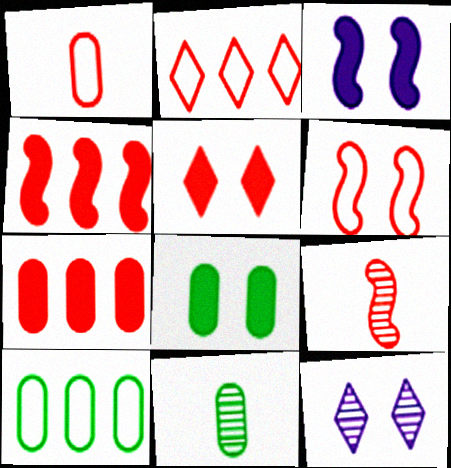[[1, 2, 6], 
[2, 3, 11], 
[3, 5, 8], 
[4, 6, 9], 
[6, 8, 12], 
[8, 10, 11]]